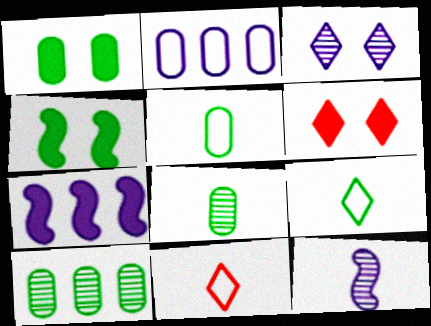[[1, 5, 10], 
[4, 9, 10]]